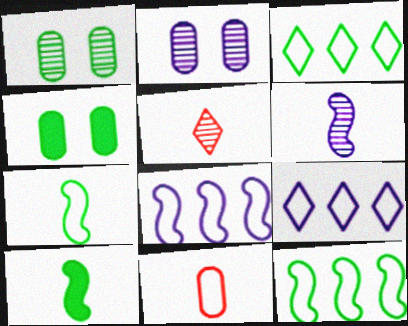[[1, 3, 10], 
[4, 5, 8]]